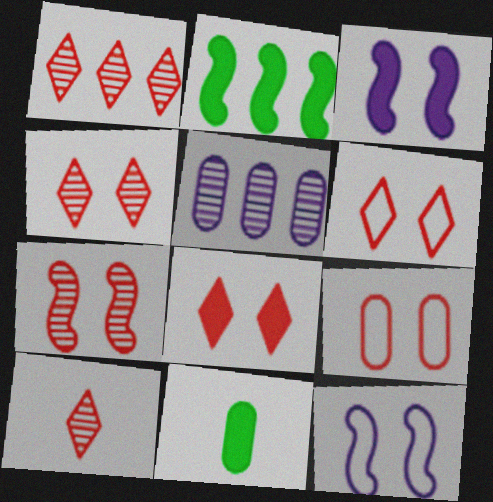[[1, 4, 10], 
[1, 11, 12], 
[4, 6, 8], 
[5, 9, 11], 
[7, 8, 9]]